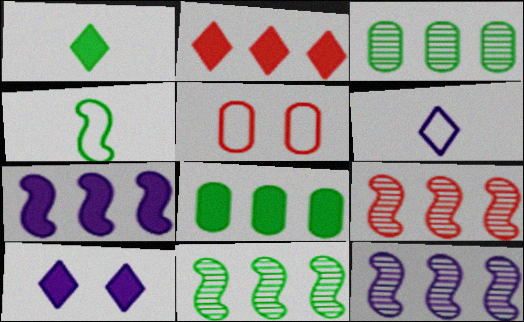[[1, 2, 10], 
[1, 5, 12], 
[2, 7, 8], 
[9, 11, 12]]